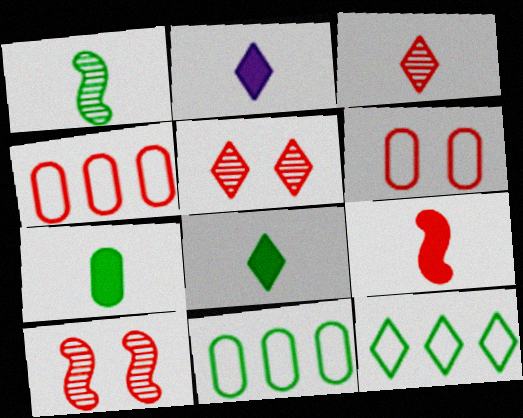[[2, 5, 12], 
[2, 7, 9], 
[2, 10, 11], 
[4, 5, 9]]